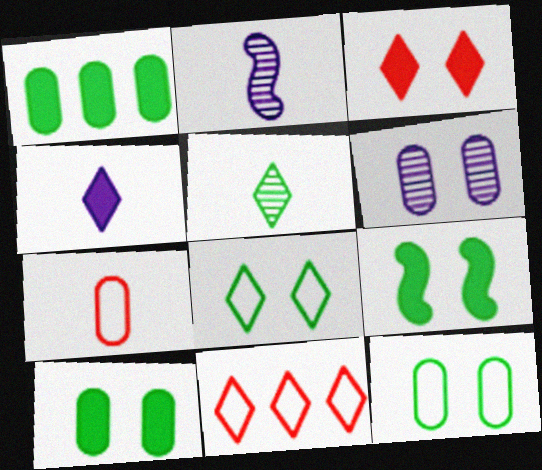[[1, 6, 7], 
[2, 10, 11]]